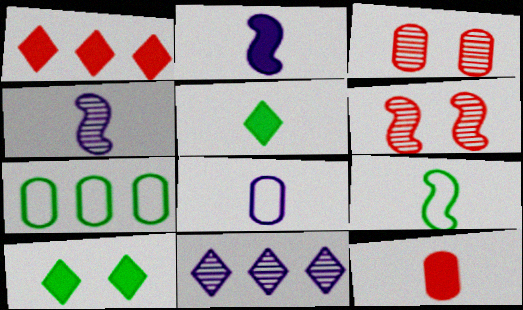[[2, 5, 12]]